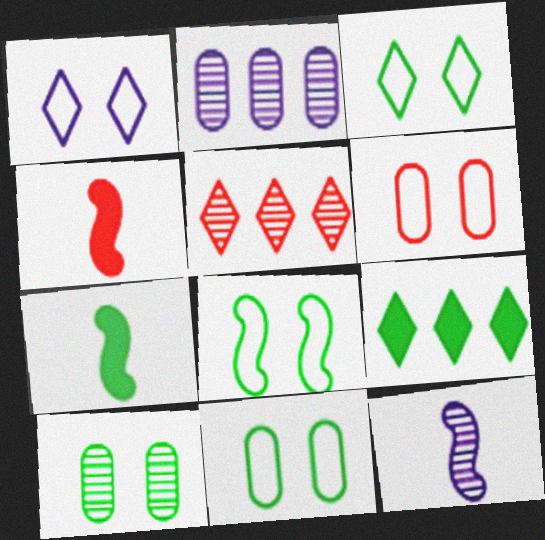[[1, 6, 8], 
[2, 3, 4], 
[3, 8, 11], 
[4, 5, 6], 
[5, 10, 12], 
[6, 9, 12]]